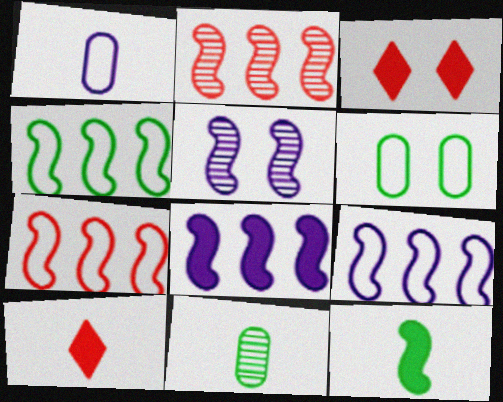[[2, 4, 8], 
[3, 5, 6], 
[3, 9, 11], 
[4, 7, 9], 
[5, 7, 12]]